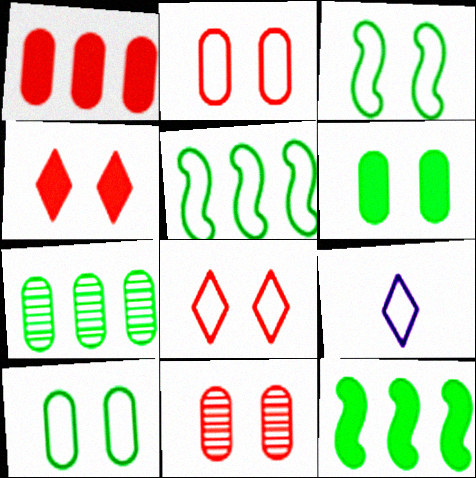[[2, 5, 9], 
[9, 11, 12]]